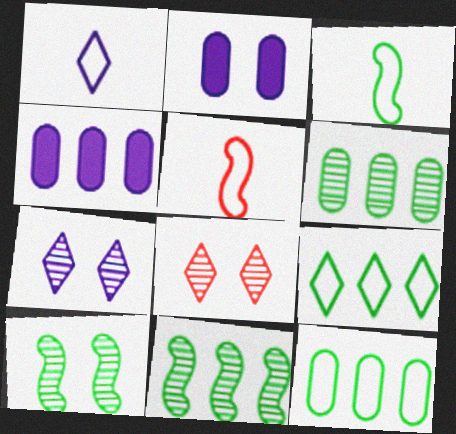[[3, 4, 8]]